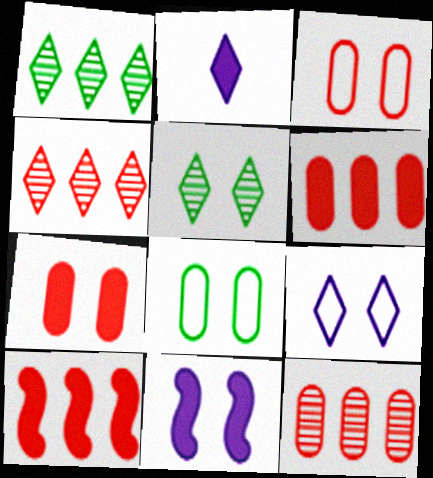[[3, 5, 11]]